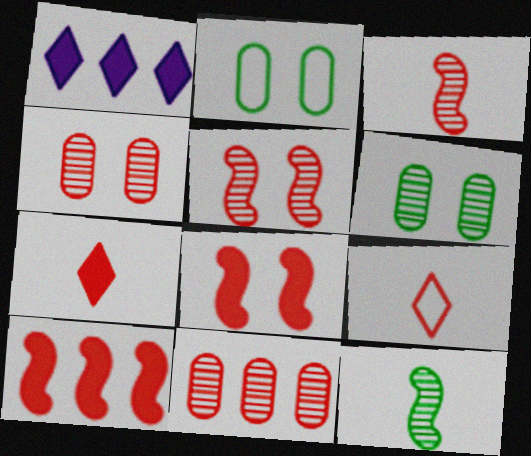[[1, 2, 3], 
[4, 9, 10], 
[8, 9, 11]]